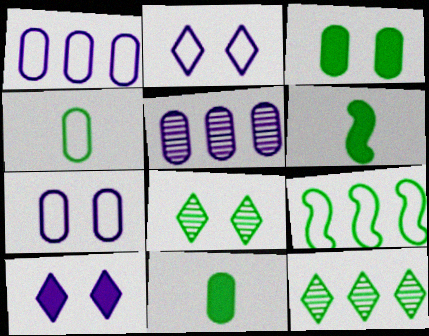[[8, 9, 11]]